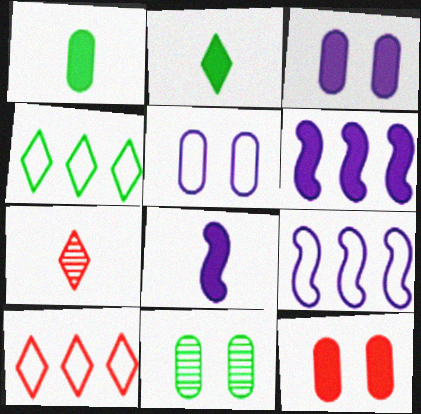[[2, 6, 12], 
[5, 11, 12], 
[8, 10, 11]]